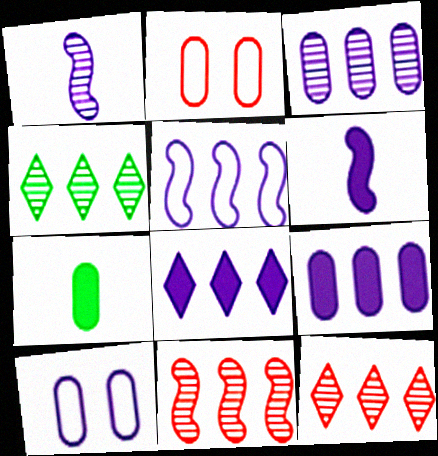[[1, 8, 10], 
[2, 3, 7], 
[2, 4, 6], 
[3, 4, 11], 
[3, 5, 8]]